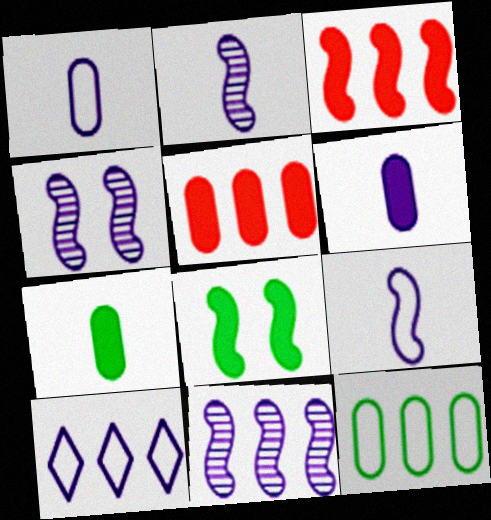[[2, 4, 11], 
[4, 6, 10]]